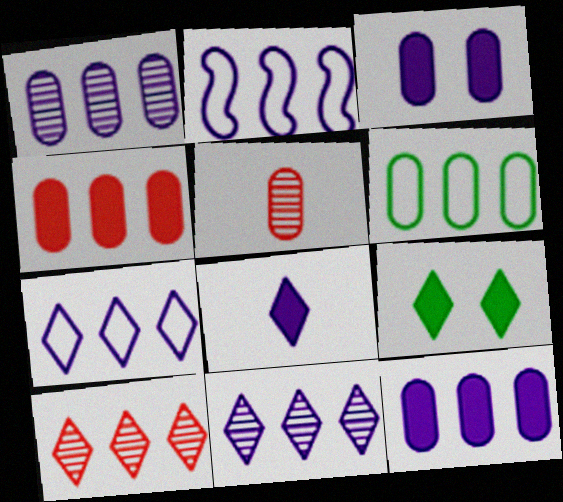[[1, 4, 6], 
[2, 5, 9], 
[2, 11, 12], 
[3, 5, 6]]